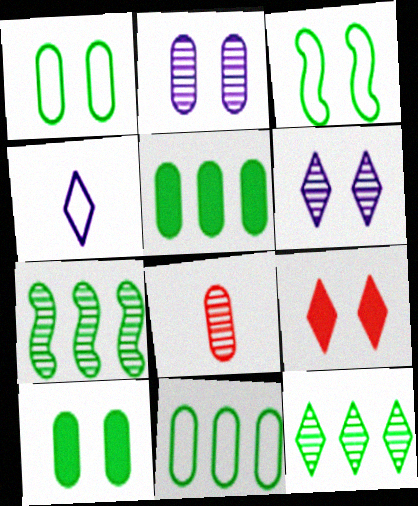[[2, 3, 9], 
[4, 9, 12], 
[6, 7, 8]]